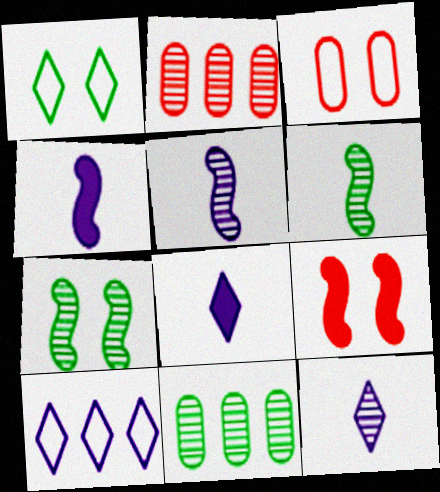[[1, 2, 4], 
[2, 7, 12]]